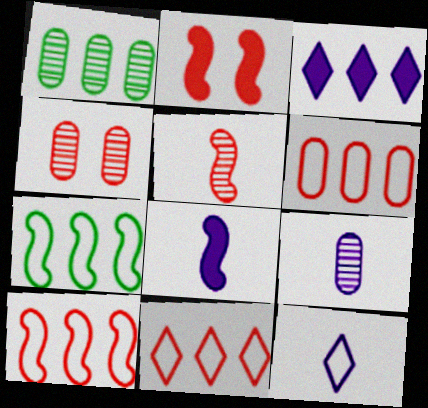[[1, 2, 12], 
[1, 3, 10], 
[1, 4, 9], 
[2, 5, 10], 
[6, 10, 11], 
[8, 9, 12]]